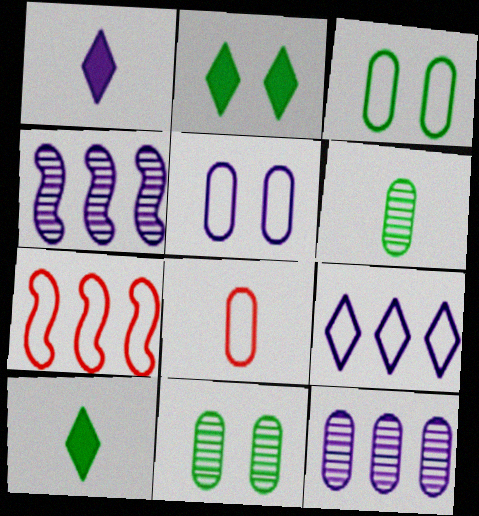[[1, 4, 5], 
[1, 7, 11], 
[2, 4, 8]]